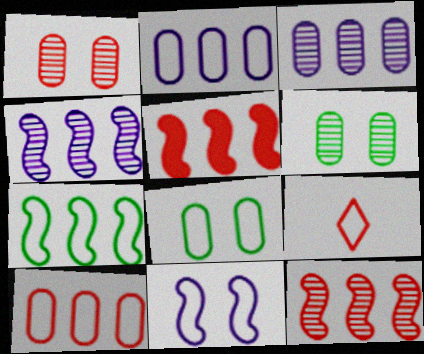[[1, 5, 9], 
[4, 5, 7]]